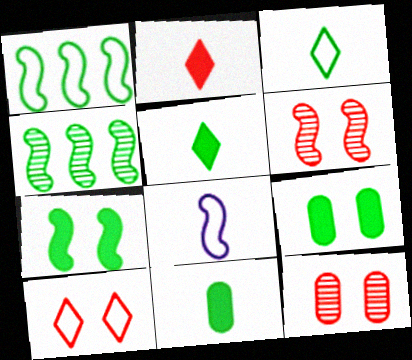[[3, 4, 9]]